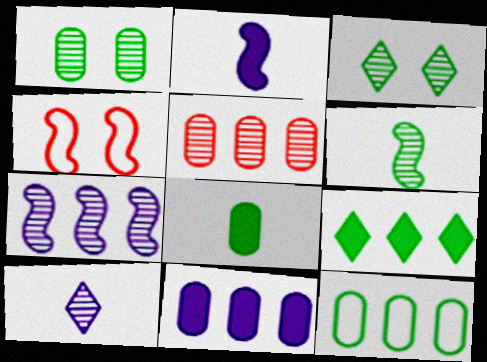[[1, 8, 12], 
[5, 11, 12]]